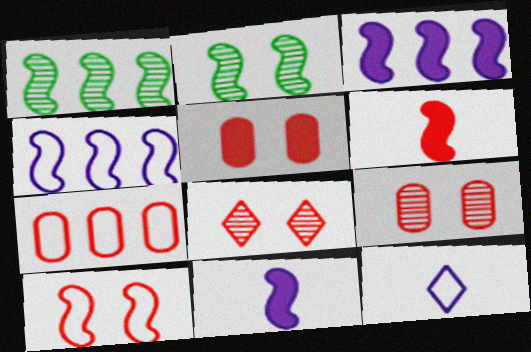[[1, 5, 12], 
[1, 10, 11], 
[2, 4, 6], 
[5, 8, 10], 
[6, 7, 8]]